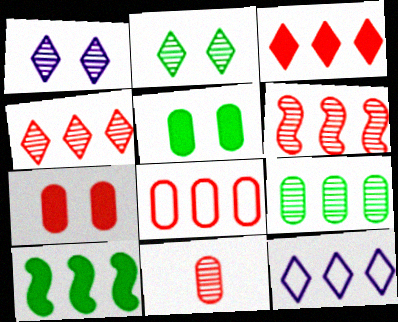[[3, 6, 8], 
[7, 8, 11]]